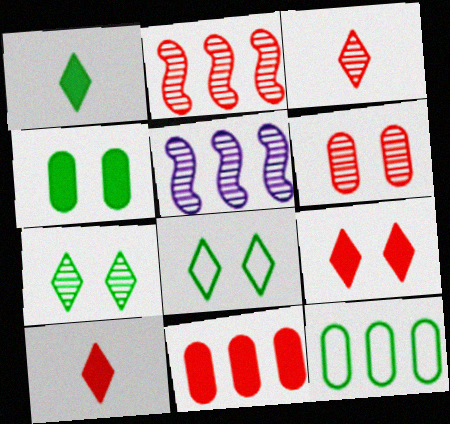[[2, 3, 6]]